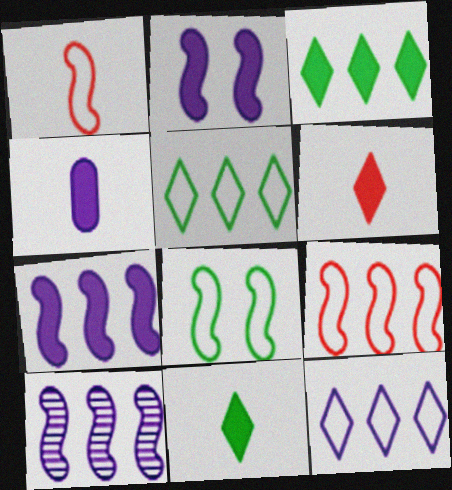[]